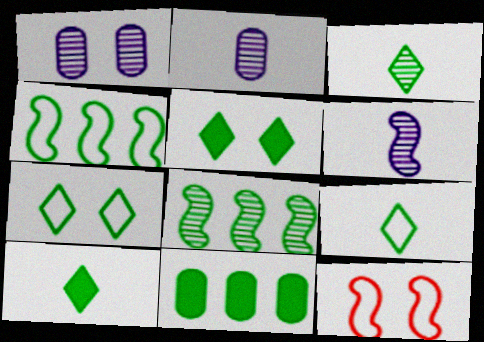[[1, 5, 12], 
[3, 9, 10]]